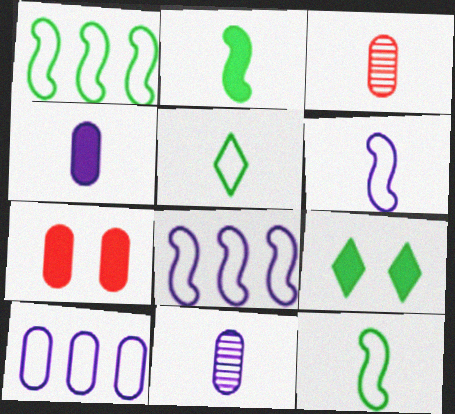[[3, 8, 9]]